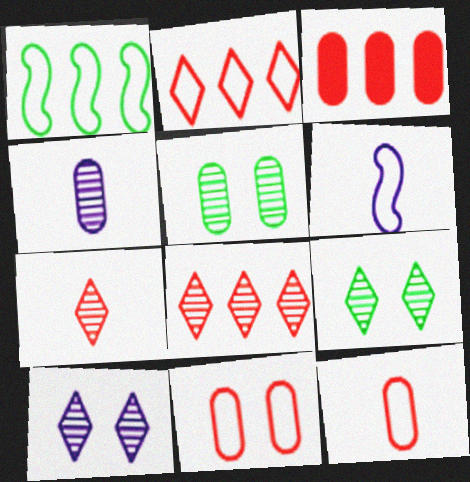[[3, 6, 9]]